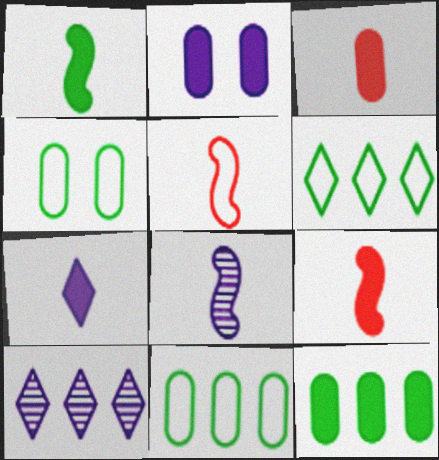[[1, 3, 7], 
[1, 5, 8], 
[2, 3, 12], 
[4, 9, 10]]